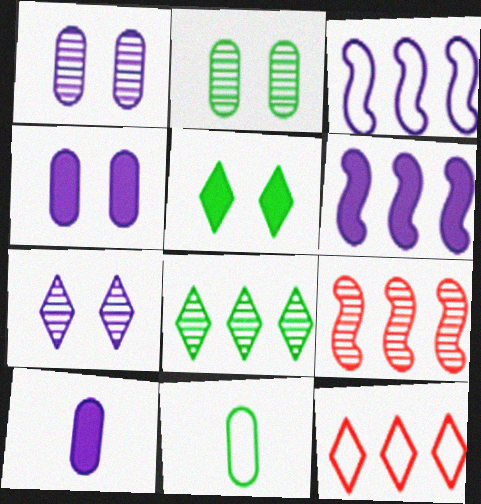[[3, 7, 10]]